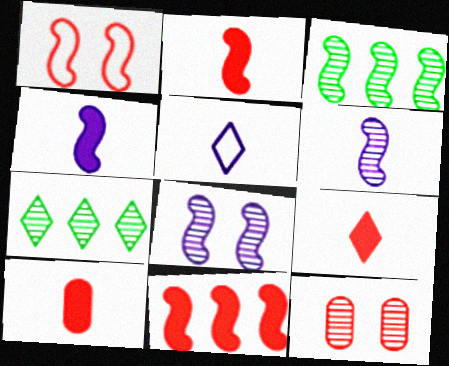[[1, 3, 4], 
[2, 9, 10], 
[6, 7, 12]]